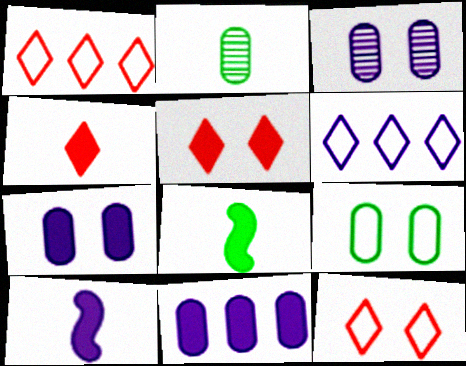[[1, 3, 8], 
[3, 6, 10], 
[5, 8, 11]]